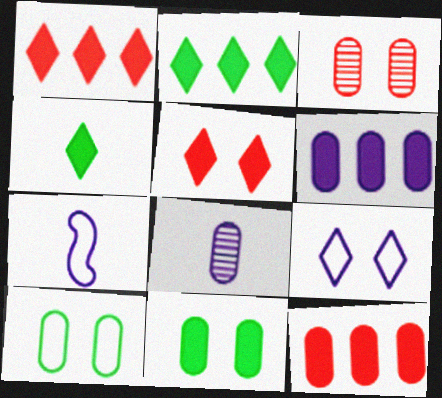[[2, 3, 7], 
[8, 10, 12]]